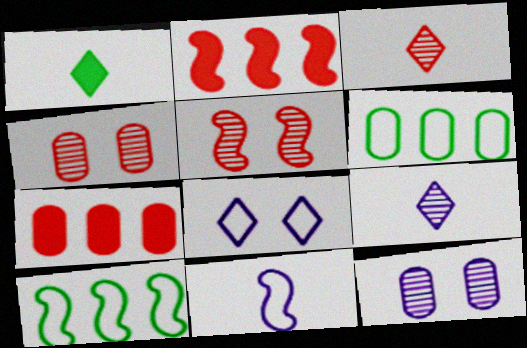[]